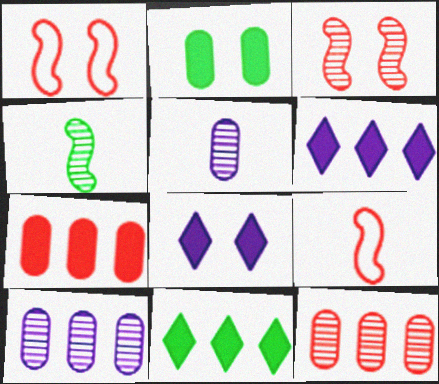[[1, 5, 11]]